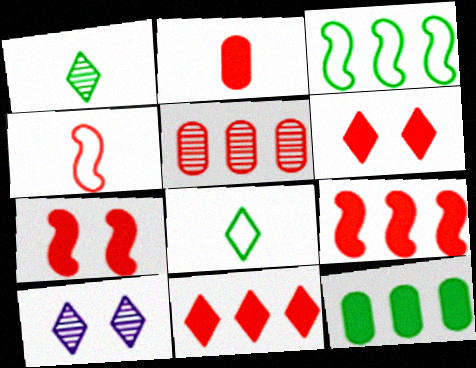[[2, 3, 10], 
[2, 6, 9], 
[2, 7, 11], 
[4, 5, 6], 
[4, 10, 12], 
[8, 10, 11]]